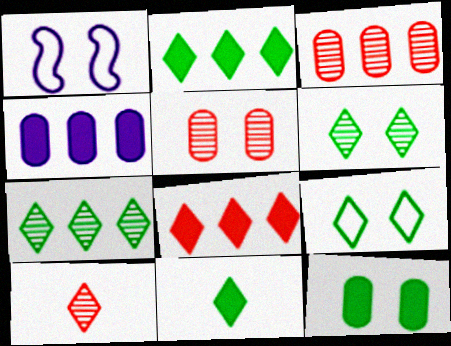[[1, 3, 11], 
[7, 9, 11]]